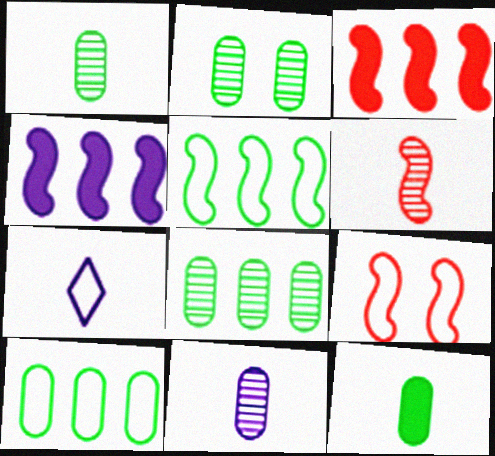[[1, 2, 8], 
[2, 3, 7], 
[2, 10, 12], 
[3, 6, 9], 
[6, 7, 12], 
[7, 9, 10]]